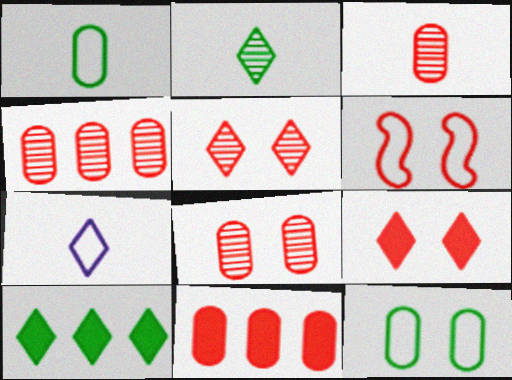[[3, 4, 8], 
[5, 7, 10], 
[6, 8, 9]]